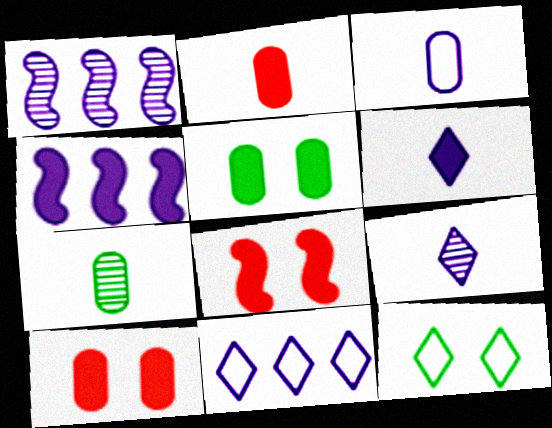[[1, 2, 12], 
[2, 3, 7], 
[7, 8, 11]]